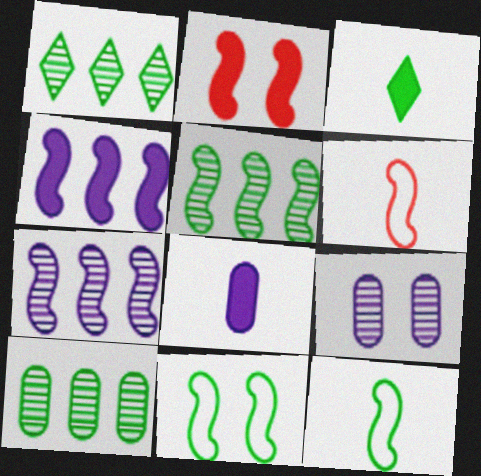[[1, 5, 10], 
[2, 7, 12], 
[3, 10, 11]]